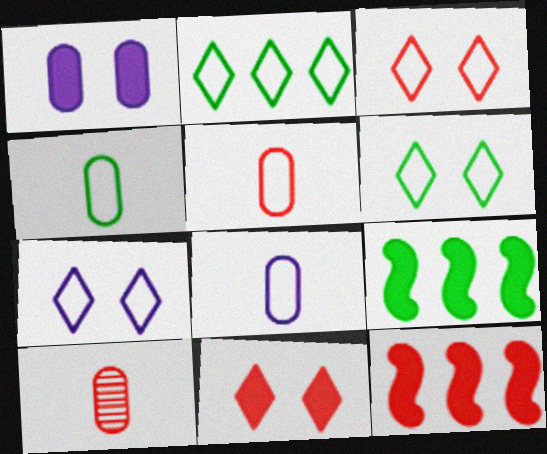[[3, 6, 7], 
[3, 10, 12], 
[4, 5, 8], 
[7, 9, 10]]